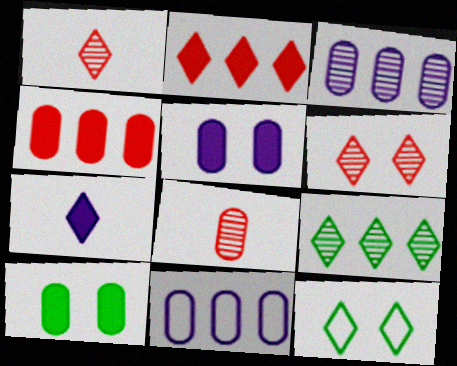[[8, 10, 11]]